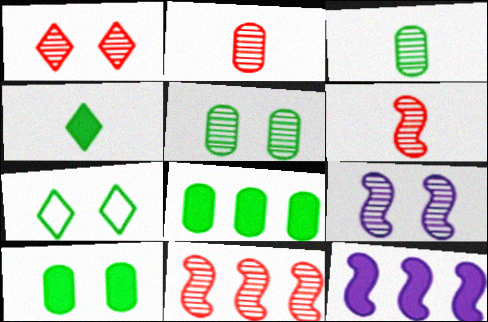[[1, 2, 11], 
[1, 5, 9], 
[2, 7, 12]]